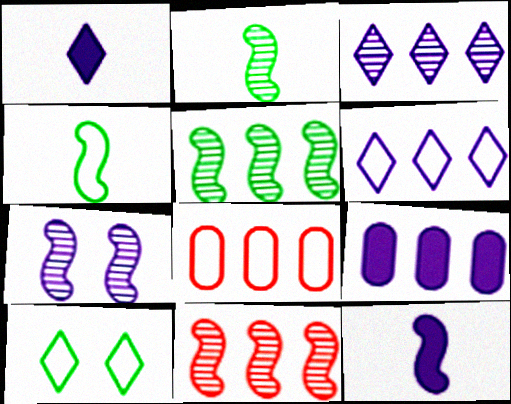[[2, 7, 11]]